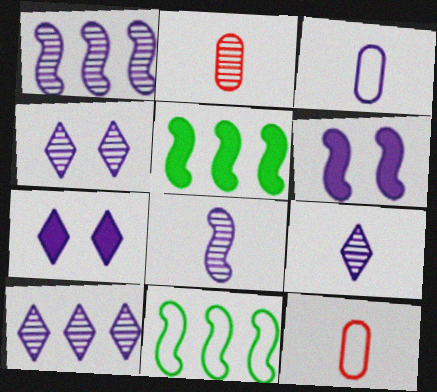[[1, 3, 7], 
[2, 7, 11], 
[3, 6, 10], 
[4, 5, 12], 
[4, 9, 10]]